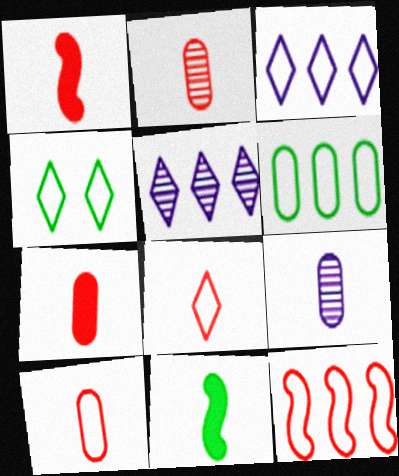[[1, 2, 8], 
[2, 7, 10], 
[3, 4, 8], 
[3, 6, 12], 
[8, 9, 11]]